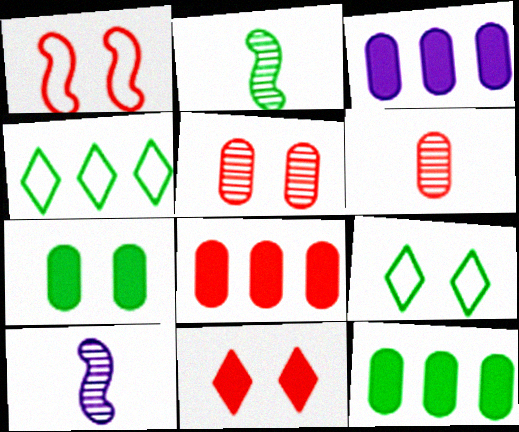[[1, 5, 11], 
[2, 4, 7], 
[2, 9, 12], 
[3, 8, 12], 
[8, 9, 10]]